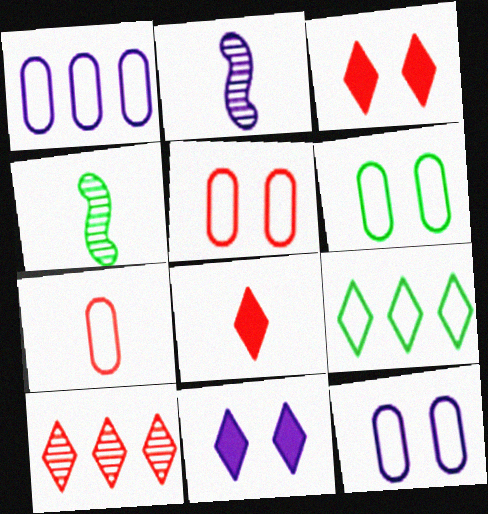[[1, 2, 11], 
[1, 3, 4], 
[1, 6, 7], 
[5, 6, 12]]